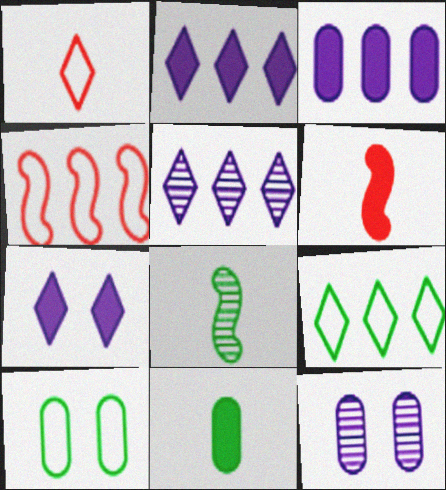[[5, 6, 10], 
[6, 9, 12]]